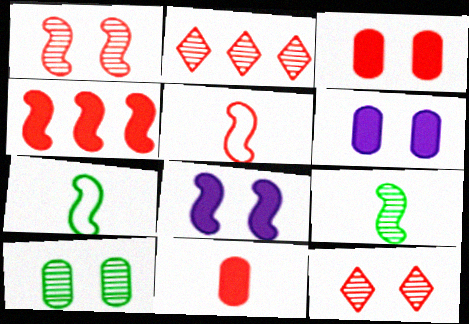[[1, 4, 5], 
[2, 3, 5], 
[2, 6, 7]]